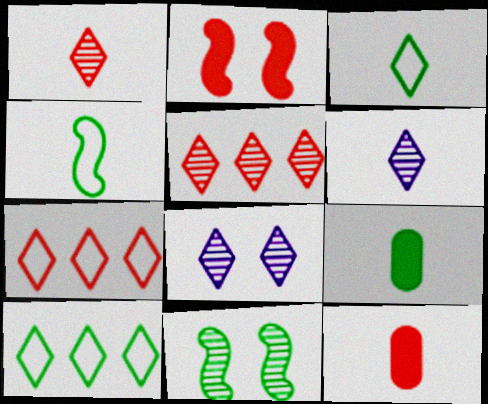[[4, 6, 12], 
[9, 10, 11]]